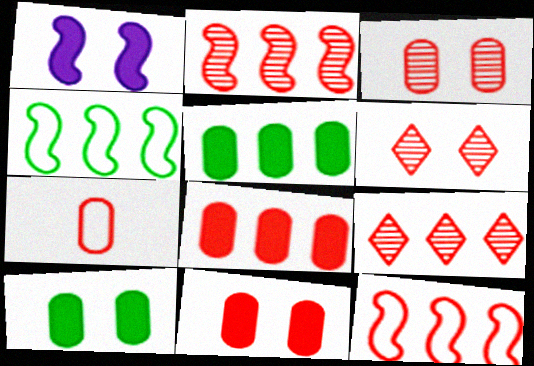[[3, 7, 8], 
[8, 9, 12]]